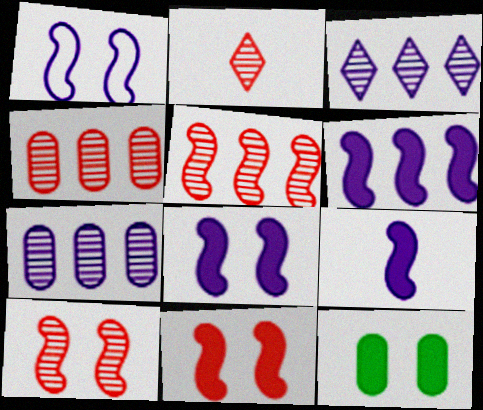[[2, 4, 10], 
[6, 8, 9]]